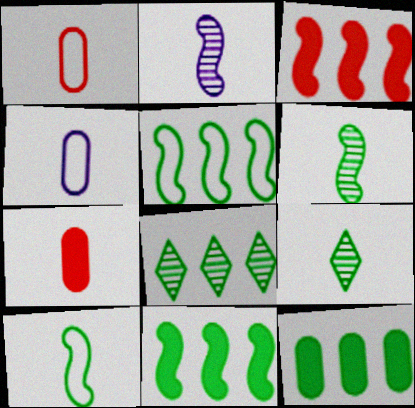[[5, 8, 12]]